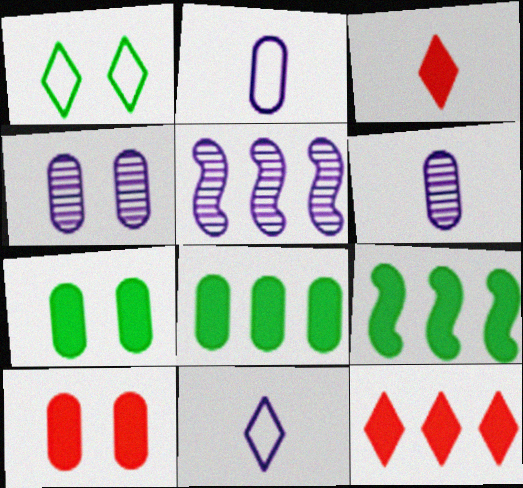[]